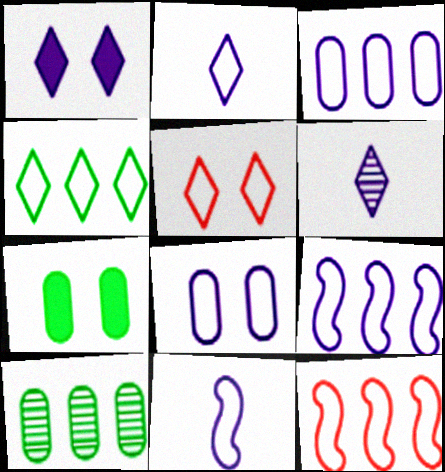[[2, 4, 5], 
[2, 8, 9], 
[3, 4, 12], 
[6, 7, 12]]